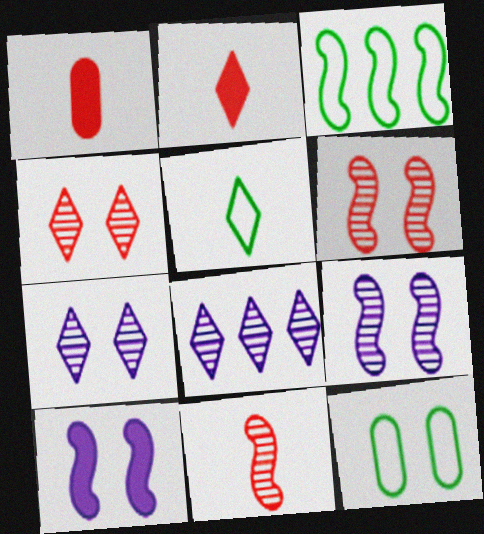[[1, 3, 7], 
[3, 5, 12], 
[3, 10, 11], 
[4, 10, 12]]